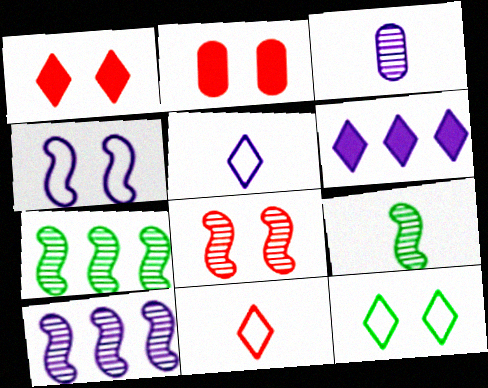[[2, 5, 7], 
[3, 4, 6], 
[8, 9, 10]]